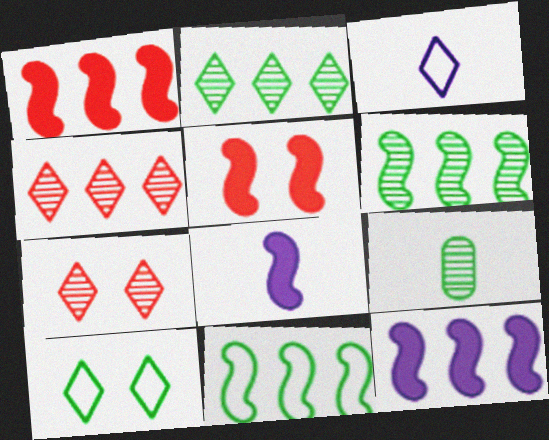[]